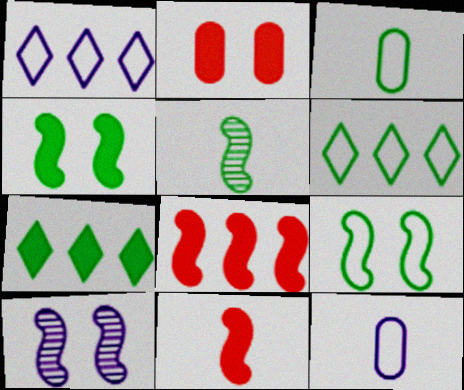[[1, 2, 5], 
[3, 6, 9]]